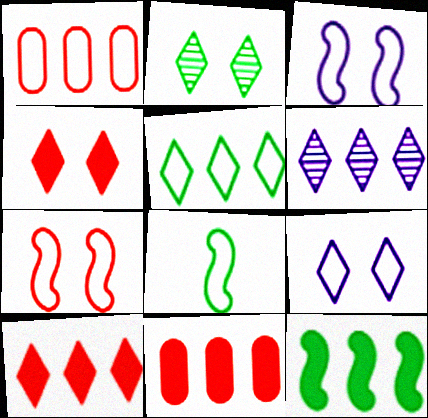[[1, 6, 12], 
[1, 8, 9], 
[2, 4, 9], 
[5, 6, 10]]